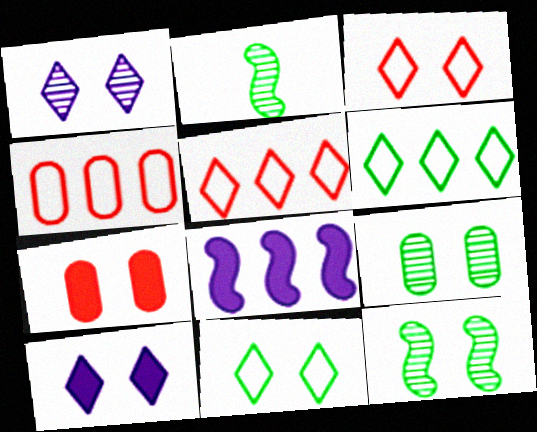[[2, 4, 10]]